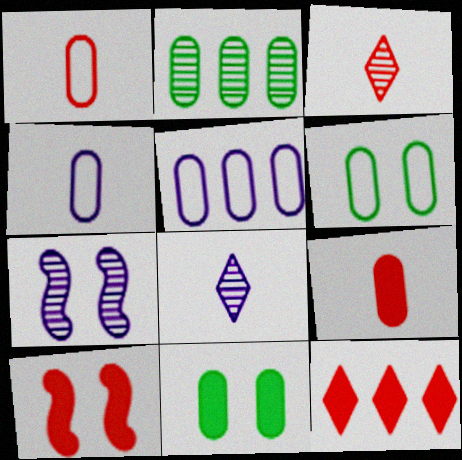[[1, 5, 6], 
[2, 3, 7], 
[9, 10, 12]]